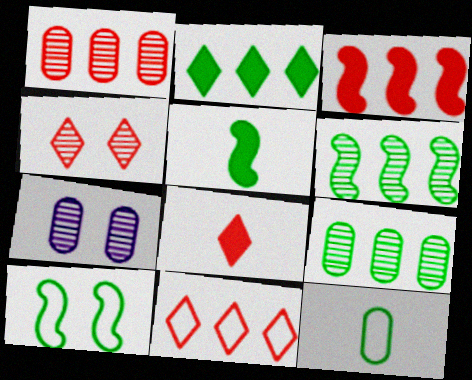[[1, 3, 11], 
[4, 8, 11], 
[5, 6, 10], 
[5, 7, 11]]